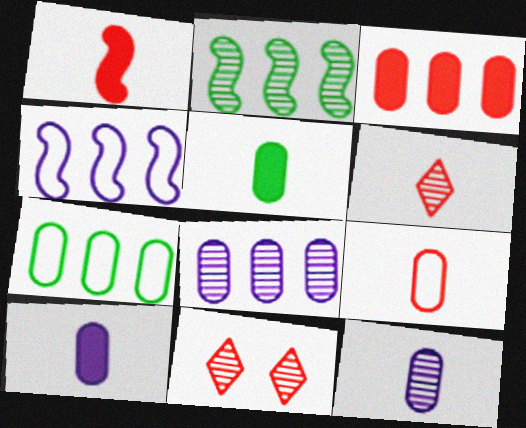[[1, 6, 9], 
[2, 11, 12], 
[3, 7, 8], 
[4, 5, 11], 
[5, 9, 12]]